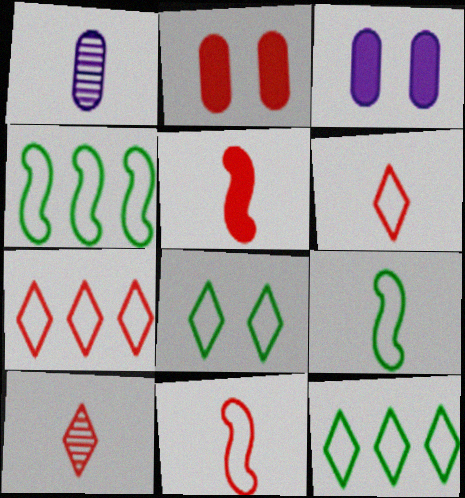[[3, 4, 10]]